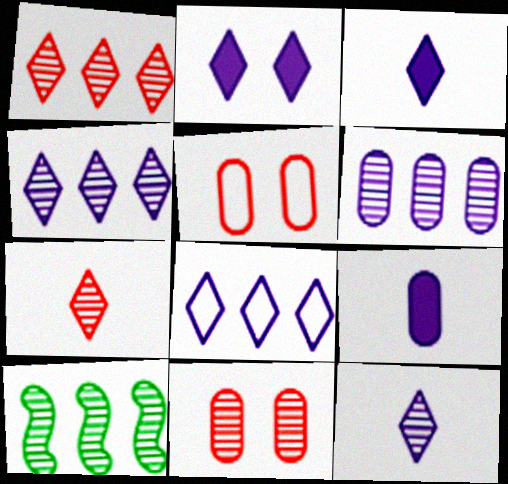[[1, 6, 10], 
[2, 8, 12], 
[3, 5, 10], 
[10, 11, 12]]